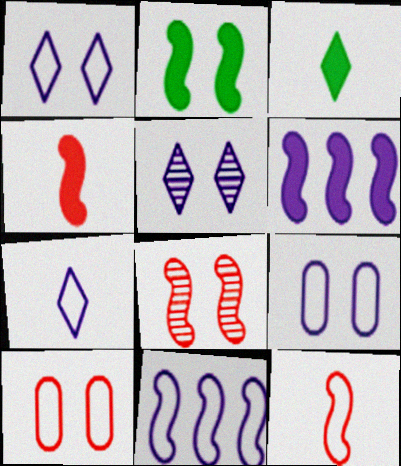[[2, 4, 6], 
[2, 5, 10], 
[7, 9, 11]]